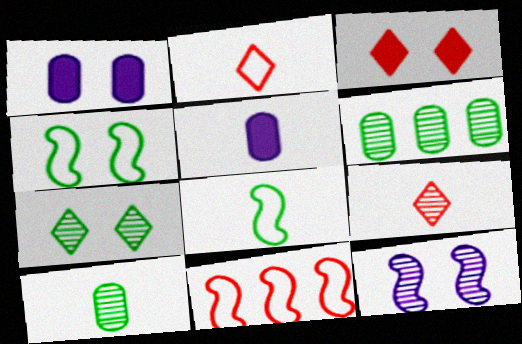[[5, 7, 11], 
[5, 8, 9], 
[6, 9, 12]]